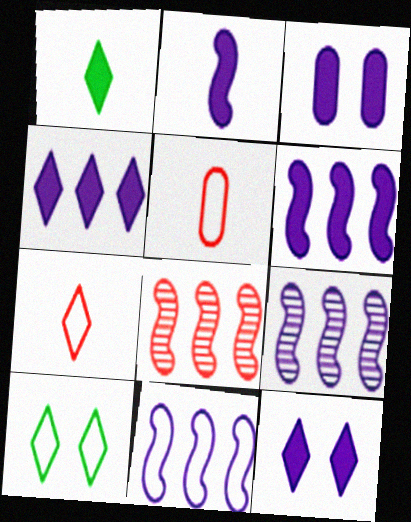[[2, 3, 4], 
[5, 10, 11], 
[6, 9, 11]]